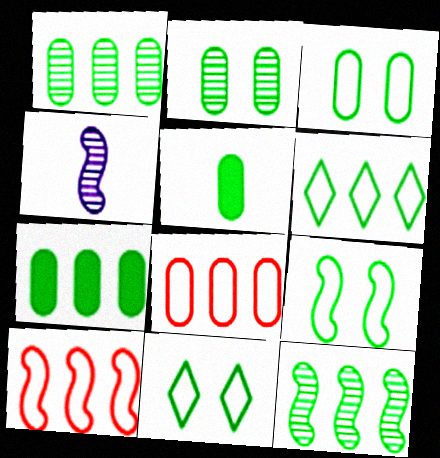[[1, 3, 5], 
[3, 9, 11], 
[5, 11, 12], 
[6, 7, 12]]